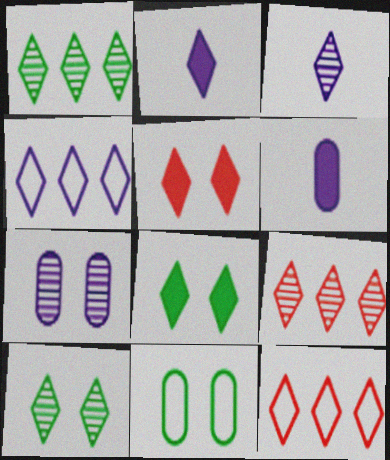[[2, 10, 12], 
[3, 8, 12], 
[3, 9, 10]]